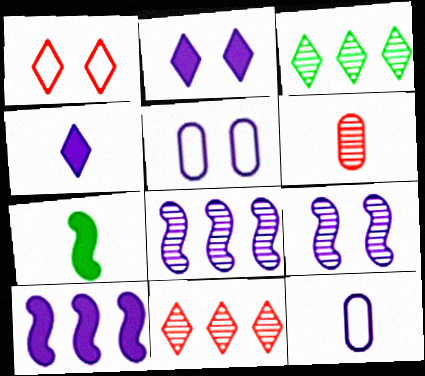[[1, 3, 4], 
[2, 5, 9], 
[2, 8, 12], 
[3, 6, 9], 
[4, 5, 8], 
[5, 7, 11]]